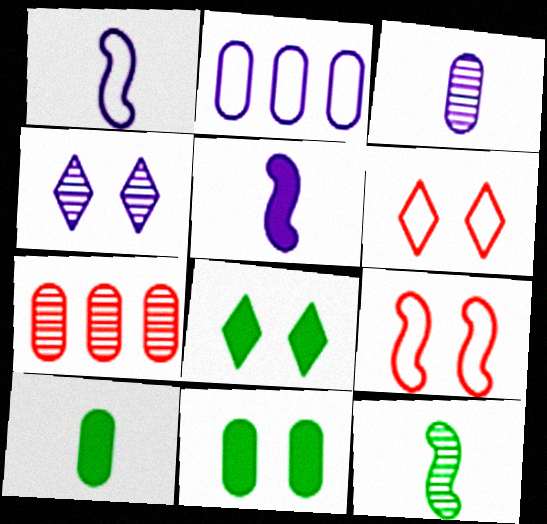[[1, 7, 8], 
[2, 4, 5], 
[4, 6, 8], 
[4, 7, 12], 
[4, 9, 11]]